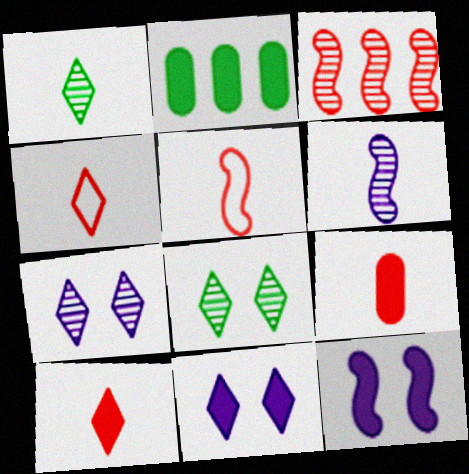[[2, 5, 7], 
[2, 10, 12]]